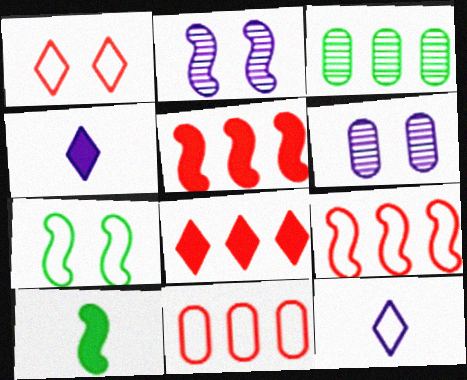[[2, 9, 10], 
[7, 11, 12]]